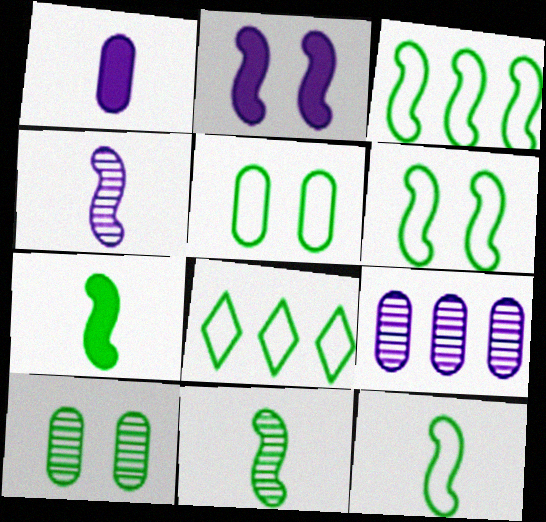[[3, 6, 12], 
[5, 8, 12], 
[7, 8, 10], 
[7, 11, 12]]